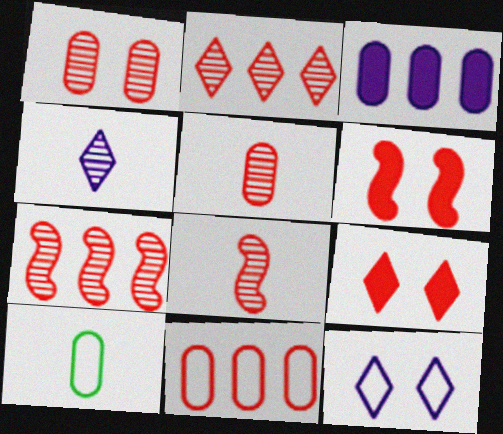[[1, 2, 8], 
[1, 3, 10], 
[8, 9, 11]]